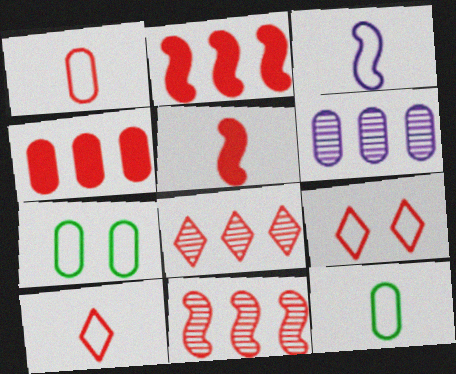[[3, 10, 12]]